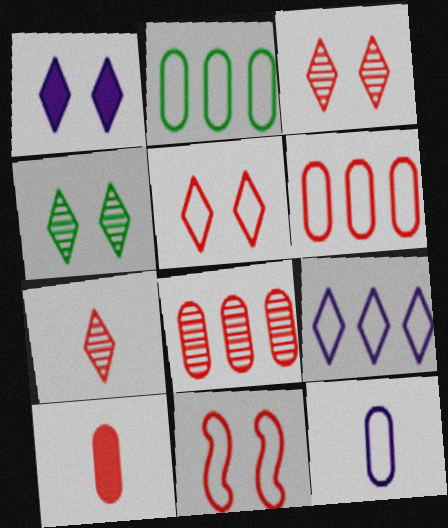[[1, 4, 5]]